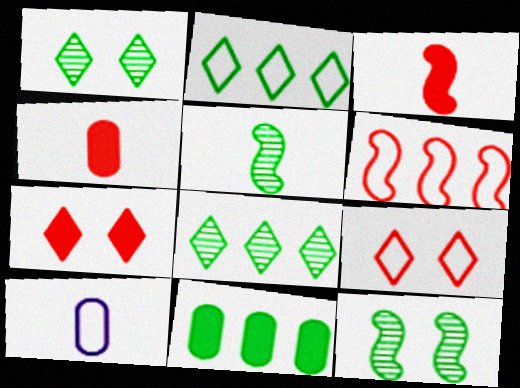[]